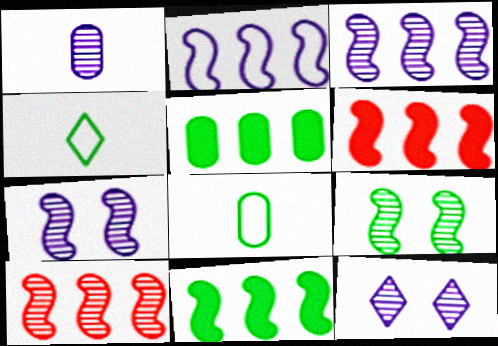[[1, 3, 12], 
[2, 10, 11], 
[4, 5, 9], 
[6, 8, 12]]